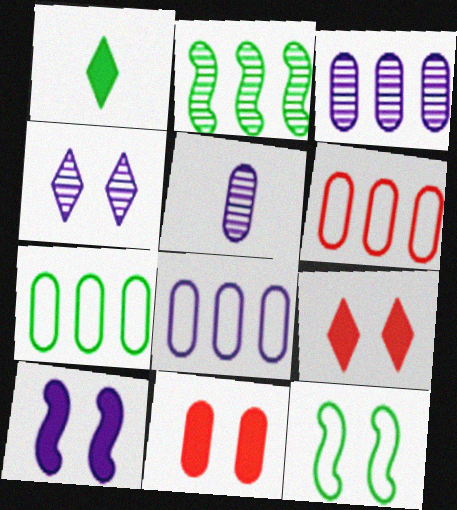[[4, 11, 12], 
[5, 7, 11], 
[6, 7, 8]]